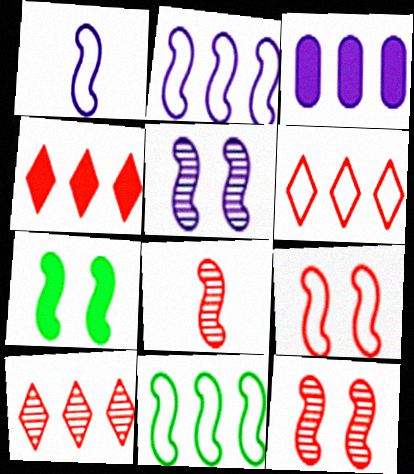[[1, 9, 11], 
[2, 7, 8], 
[3, 10, 11], 
[4, 6, 10], 
[5, 7, 9]]